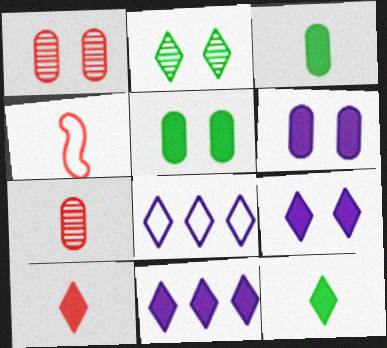[[2, 8, 10], 
[4, 7, 10]]